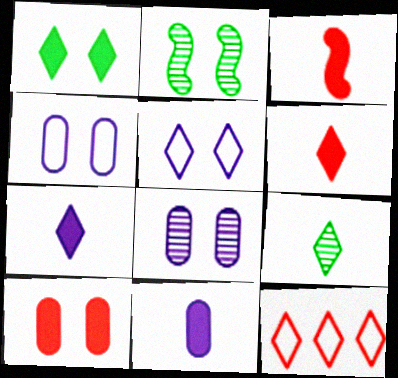[[2, 5, 10], 
[2, 11, 12]]